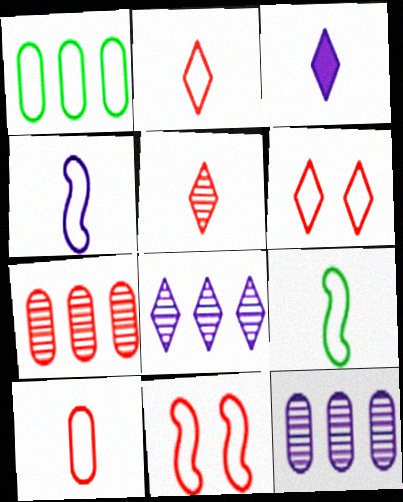[[1, 4, 6]]